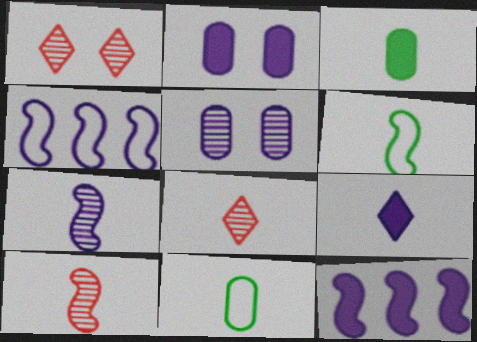[[1, 3, 4], 
[1, 11, 12], 
[2, 9, 12], 
[4, 5, 9], 
[9, 10, 11]]